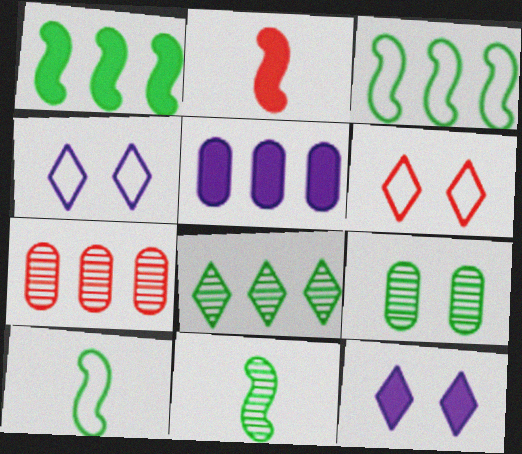[[2, 6, 7], 
[5, 6, 11], 
[7, 10, 12], 
[8, 9, 11]]